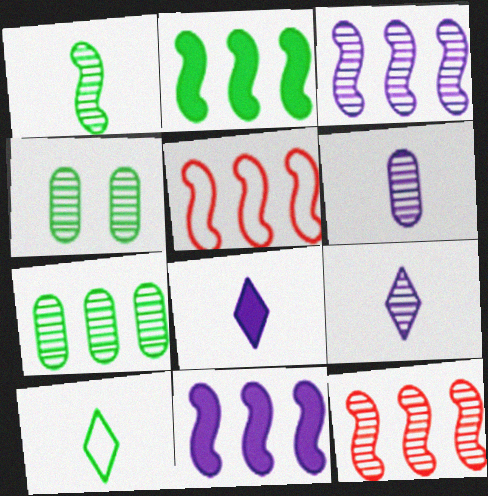[[2, 3, 5], 
[2, 4, 10], 
[4, 5, 8], 
[4, 9, 12]]